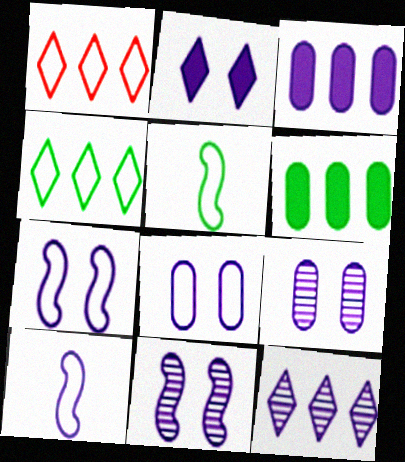[[1, 5, 8], 
[2, 7, 9], 
[2, 8, 11]]